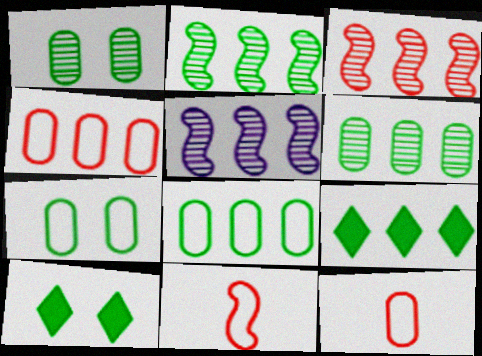[[2, 3, 5], 
[2, 8, 9], 
[4, 5, 9], 
[5, 10, 12]]